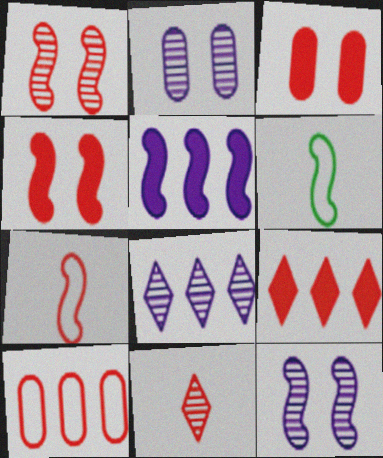[[1, 5, 6], 
[2, 6, 9], 
[3, 6, 8], 
[4, 10, 11]]